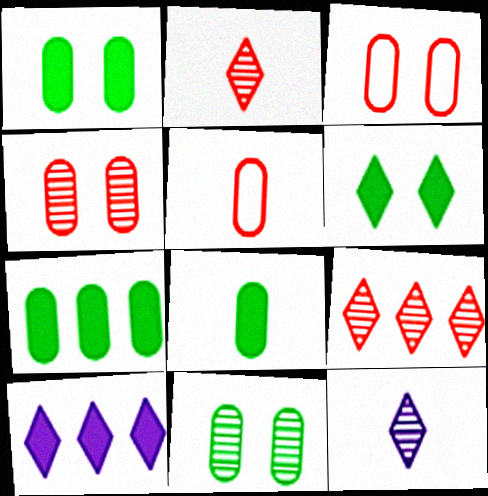[[1, 7, 8]]